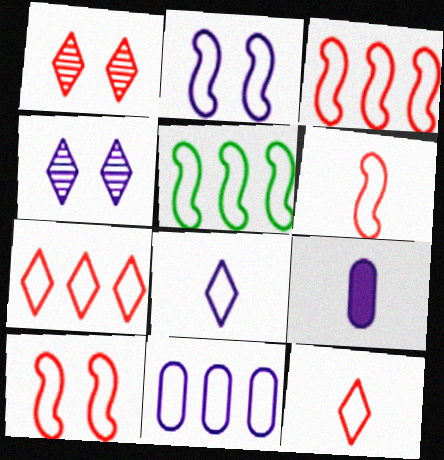[[1, 5, 9], 
[2, 5, 6], 
[2, 8, 11], 
[3, 6, 10], 
[5, 7, 11]]